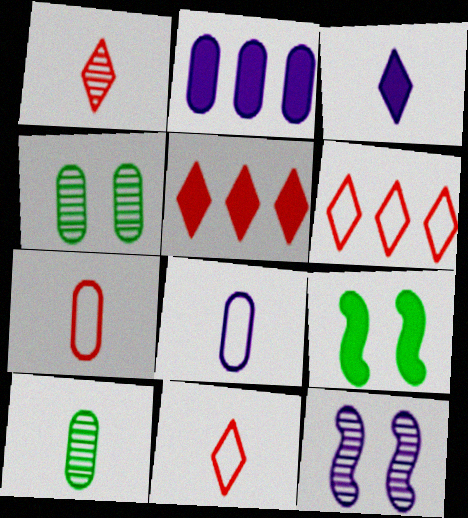[[2, 4, 7]]